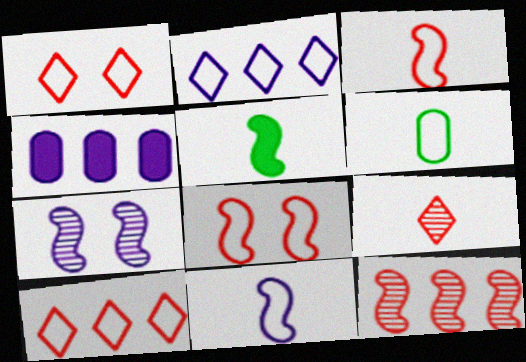[[2, 6, 8]]